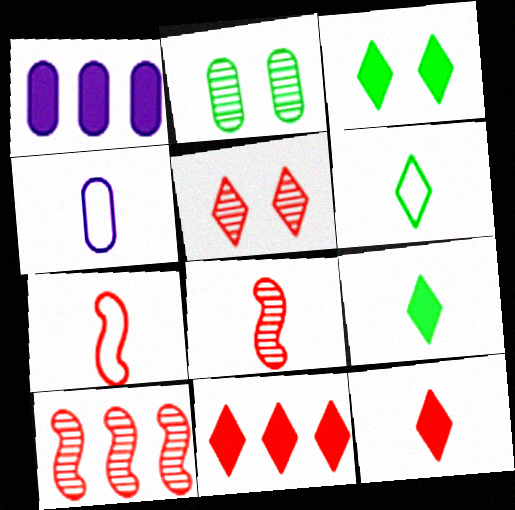[[3, 4, 10], 
[4, 6, 7], 
[4, 8, 9]]